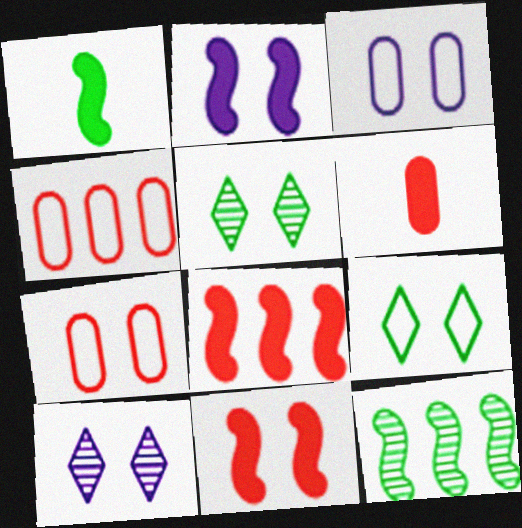[[1, 2, 8], 
[1, 4, 10], 
[2, 3, 10], 
[2, 5, 7], 
[3, 5, 11]]